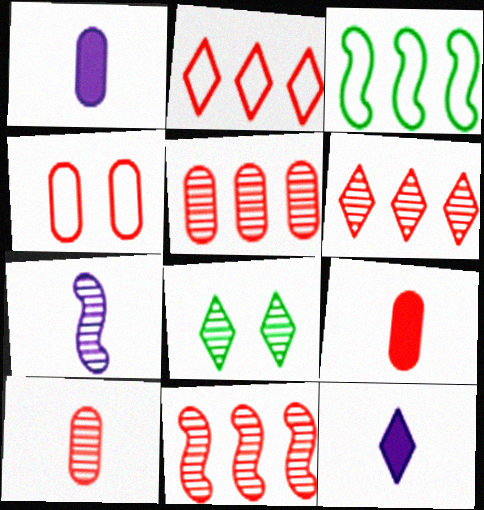[[2, 8, 12], 
[4, 5, 9], 
[5, 6, 11], 
[5, 7, 8]]